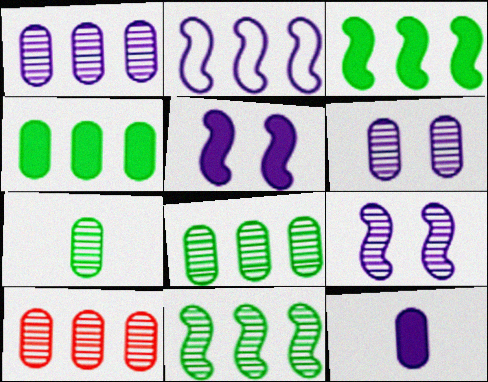[[1, 8, 10], 
[6, 7, 10]]